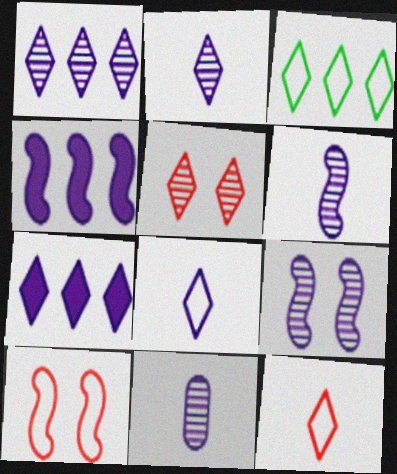[[1, 9, 11], 
[2, 6, 11]]